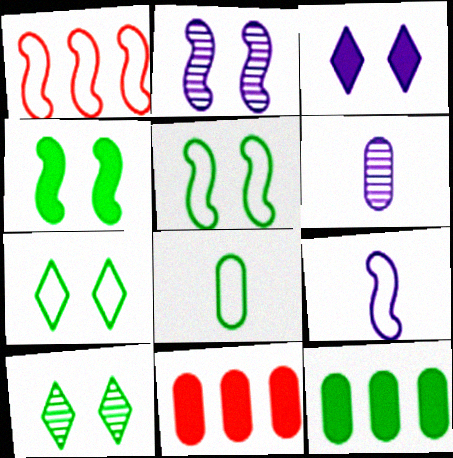[[1, 5, 9], 
[9, 10, 11]]